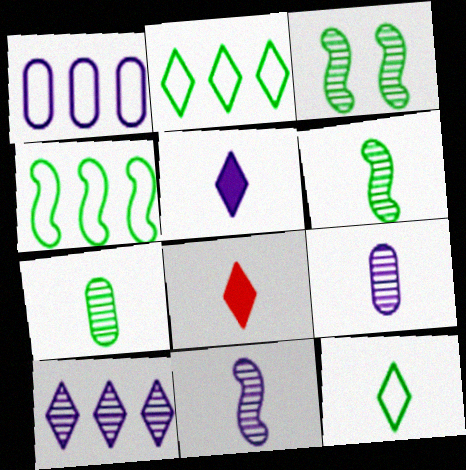[[1, 3, 8]]